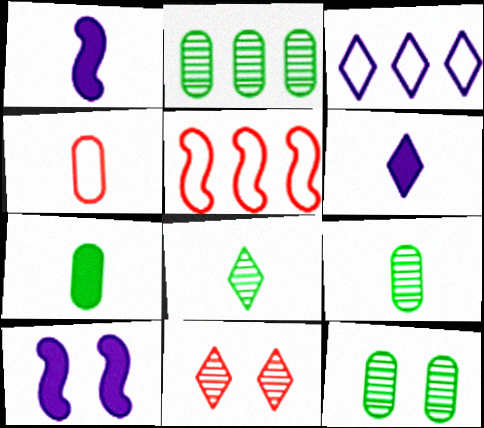[[1, 4, 8], 
[2, 9, 12], 
[5, 6, 12]]